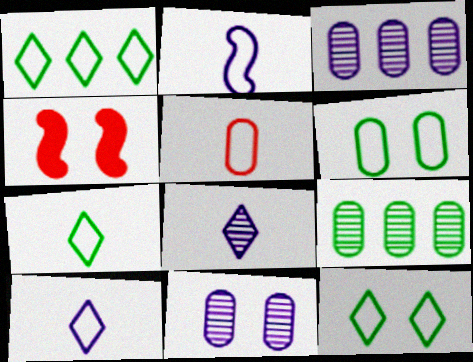[[1, 7, 12], 
[2, 5, 7], 
[3, 4, 7], 
[4, 9, 10], 
[4, 11, 12]]